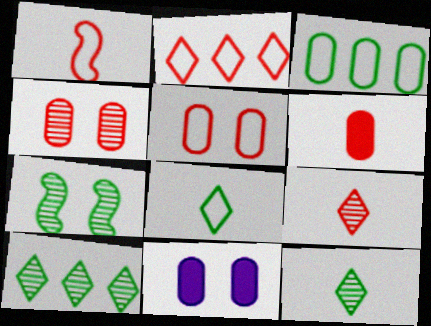[[1, 2, 5], 
[1, 6, 9], 
[1, 10, 11]]